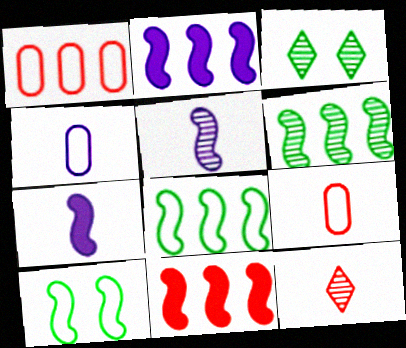[[1, 3, 7], 
[2, 3, 9], 
[3, 4, 11], 
[5, 10, 11]]